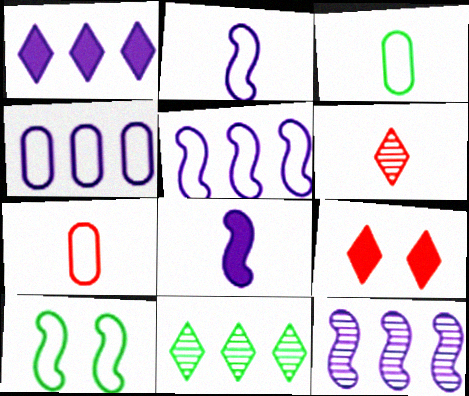[[1, 4, 12], 
[3, 6, 8], 
[3, 9, 12]]